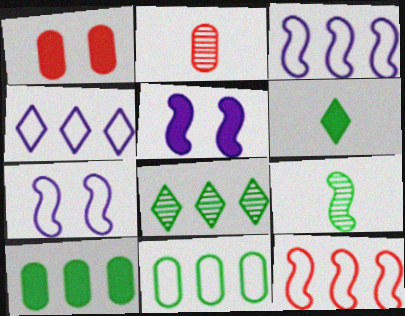[[1, 4, 9], 
[4, 11, 12], 
[5, 9, 12]]